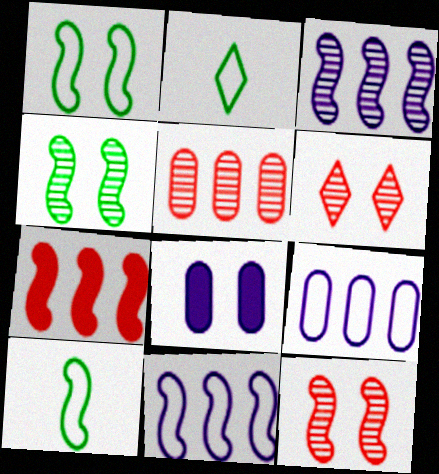[[1, 6, 8]]